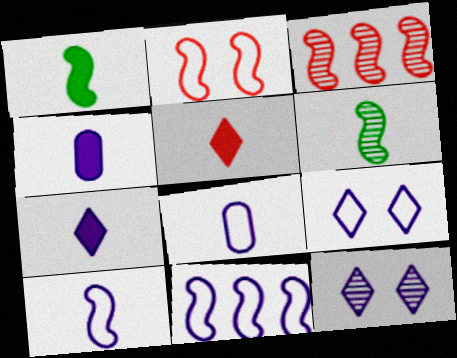[[1, 4, 5], 
[4, 11, 12], 
[5, 6, 8], 
[8, 9, 11]]